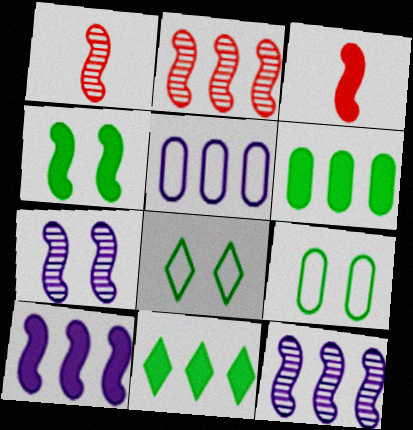[[2, 5, 11], 
[3, 4, 10]]